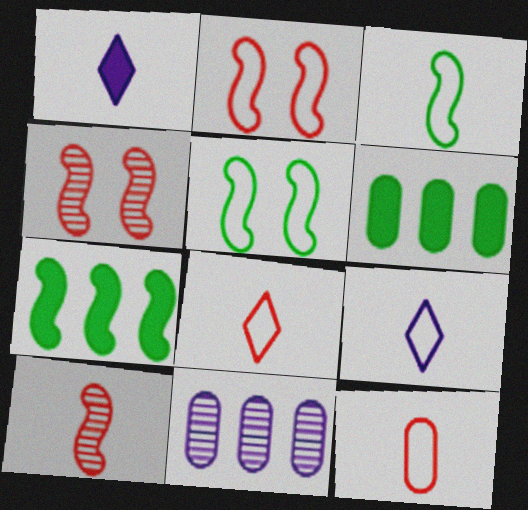[[3, 9, 12], 
[4, 6, 9]]